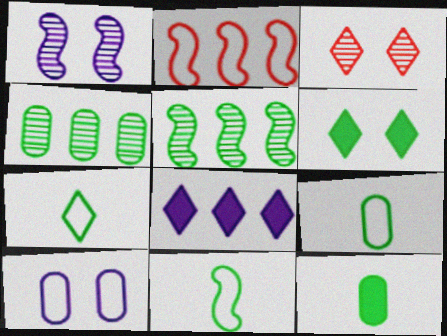[[2, 4, 8], 
[2, 7, 10], 
[3, 7, 8], 
[4, 6, 11], 
[5, 6, 9], 
[7, 9, 11]]